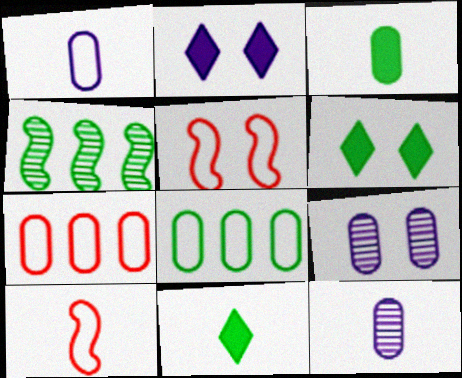[[3, 7, 9], 
[5, 6, 9], 
[10, 11, 12]]